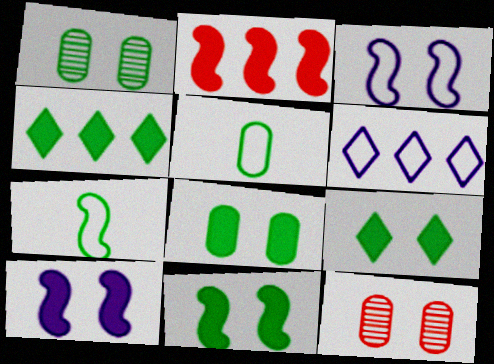[[1, 4, 7], 
[3, 9, 12], 
[8, 9, 11]]